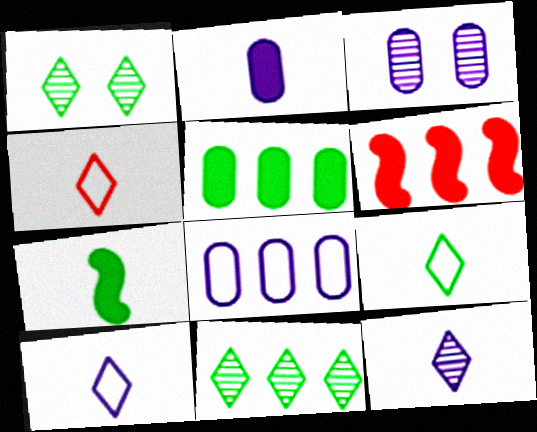[[2, 3, 8], 
[3, 6, 9], 
[4, 9, 10], 
[6, 8, 11]]